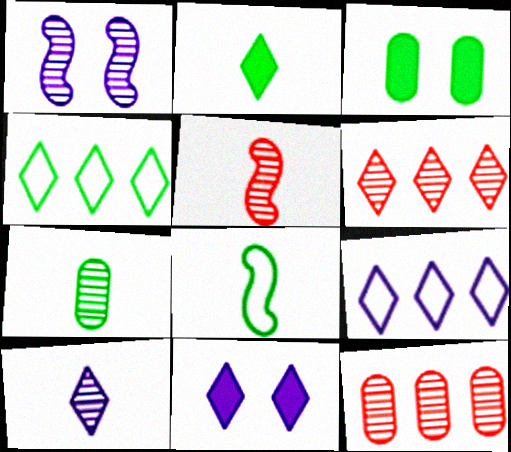[[1, 6, 7], 
[2, 7, 8], 
[3, 5, 9], 
[5, 7, 10], 
[8, 11, 12], 
[9, 10, 11]]